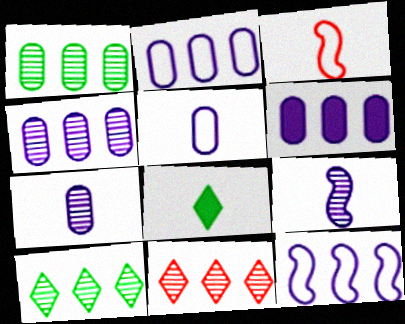[[2, 4, 6], 
[3, 7, 8]]